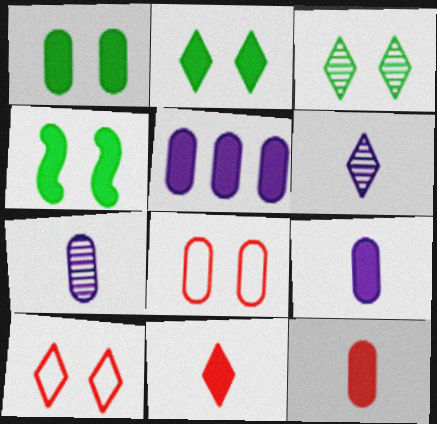[[1, 2, 4], 
[1, 5, 12], 
[4, 5, 11]]